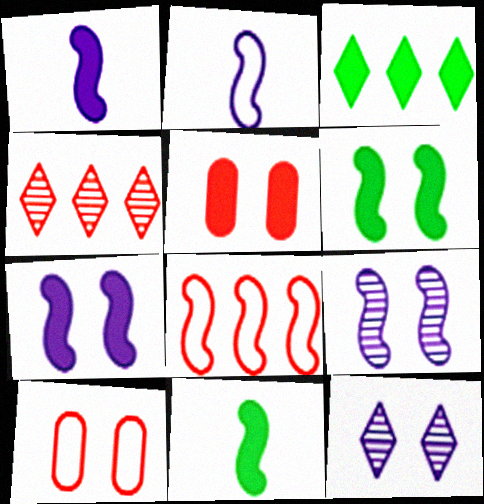[[1, 3, 5], 
[6, 10, 12], 
[8, 9, 11]]